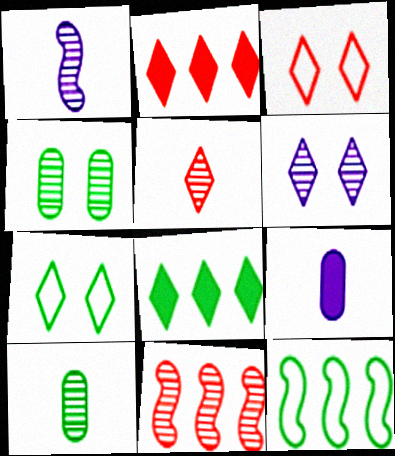[[1, 5, 10], 
[2, 3, 5], 
[6, 10, 11], 
[7, 9, 11]]